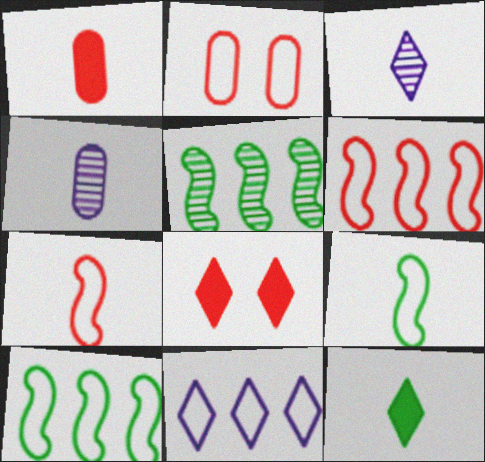[[1, 3, 9], 
[2, 9, 11], 
[4, 7, 12], 
[4, 8, 10]]